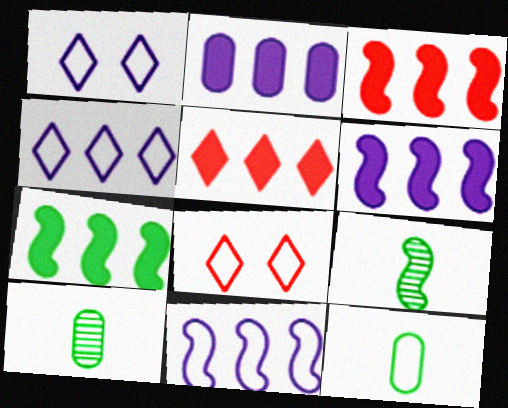[[1, 3, 10], 
[2, 5, 7], 
[2, 8, 9], 
[3, 6, 7], 
[6, 8, 10], 
[8, 11, 12]]